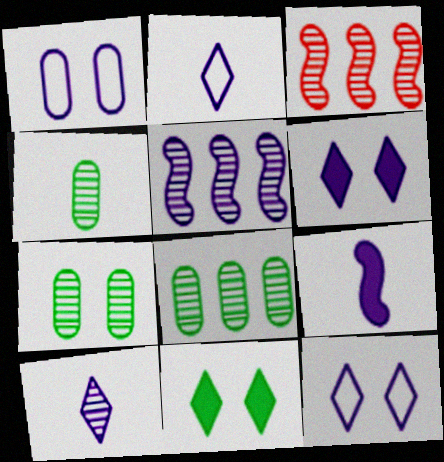[[3, 7, 10], 
[4, 7, 8]]